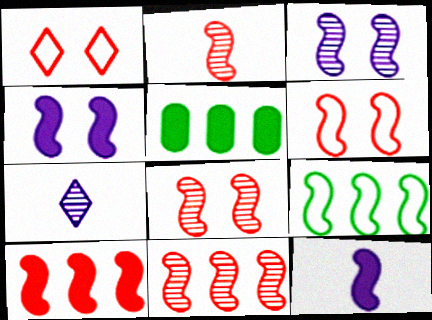[[2, 4, 9], 
[2, 6, 10], 
[2, 8, 11], 
[5, 6, 7], 
[8, 9, 12]]